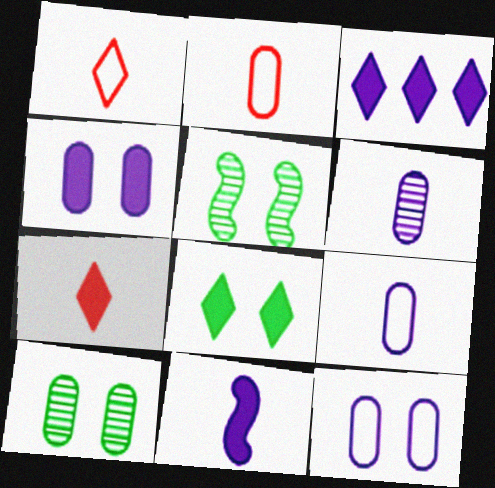[[2, 3, 5], 
[3, 4, 11], 
[3, 7, 8]]